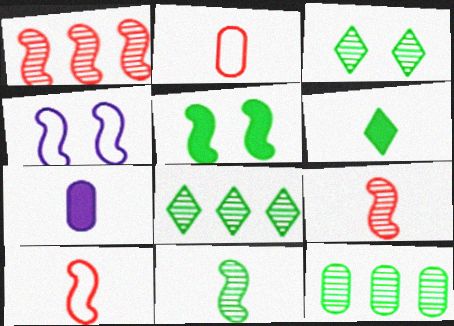[[3, 11, 12]]